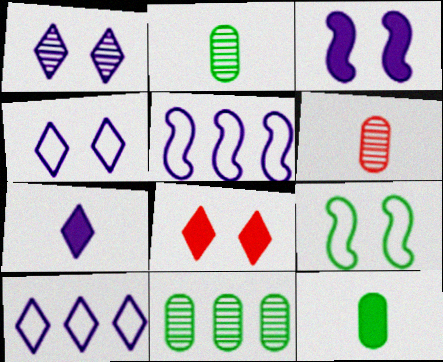[[1, 7, 10], 
[2, 5, 8]]